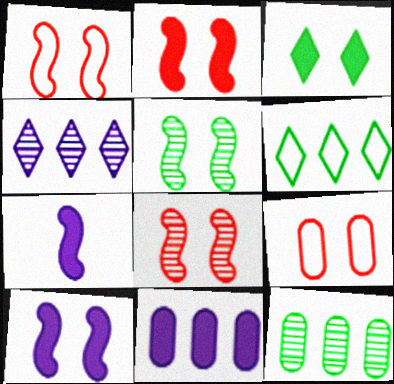[[1, 2, 8], 
[1, 5, 10]]